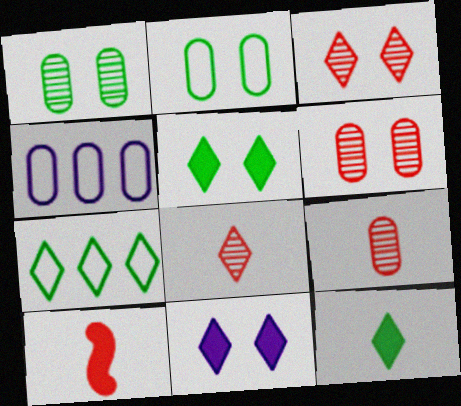[[7, 8, 11]]